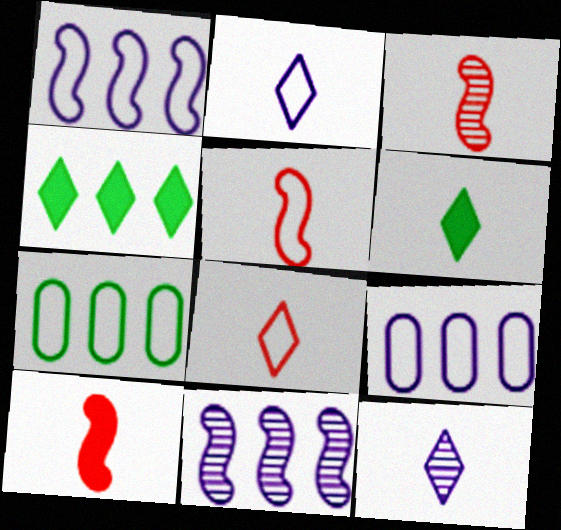[[3, 5, 10], 
[6, 8, 12]]